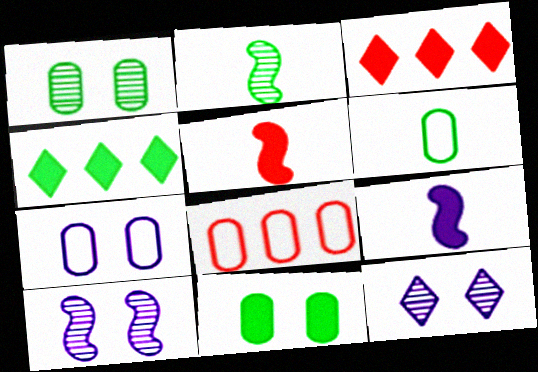[[2, 3, 7], 
[3, 6, 10], 
[3, 9, 11], 
[6, 7, 8]]